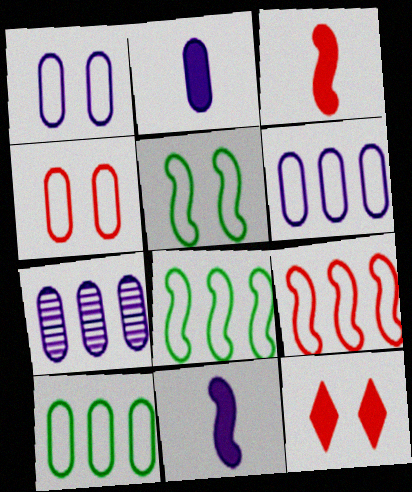[[1, 2, 7]]